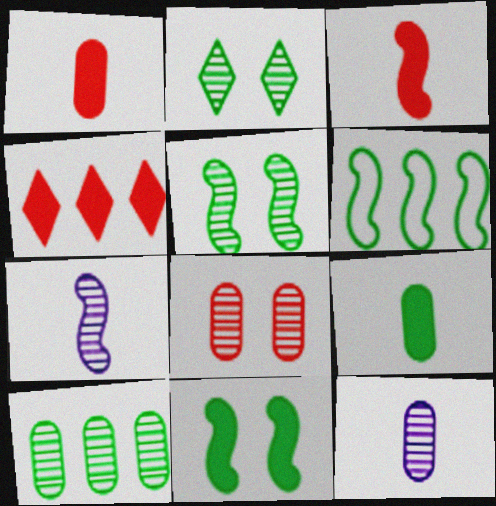[[2, 6, 9], 
[8, 10, 12]]